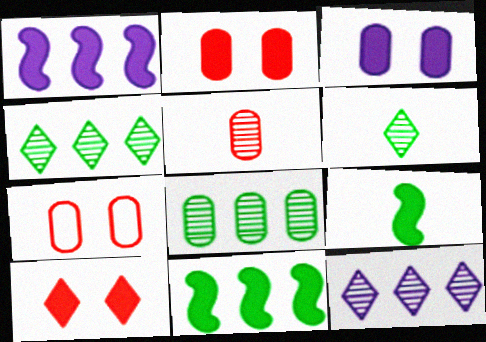[[1, 6, 7], 
[7, 9, 12]]